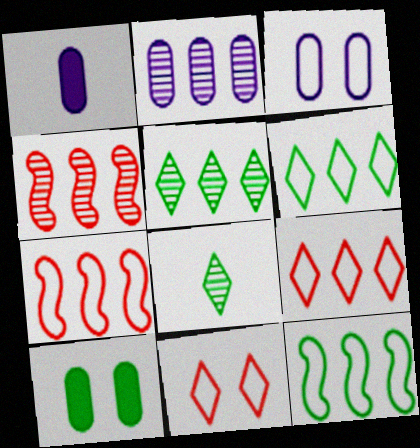[[1, 2, 3], 
[2, 4, 5], 
[8, 10, 12]]